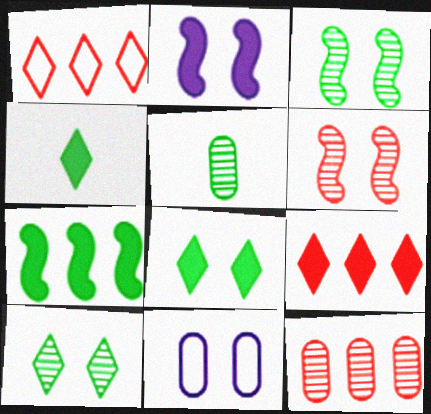[[1, 2, 5], 
[6, 8, 11]]